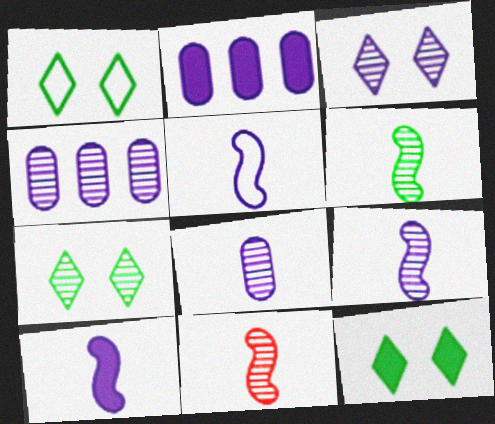[[1, 2, 11], 
[1, 7, 12], 
[2, 3, 5], 
[3, 4, 9], 
[4, 7, 11], 
[5, 9, 10], 
[6, 9, 11]]